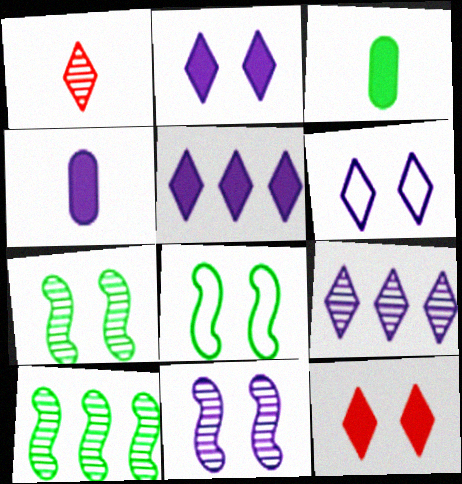[]